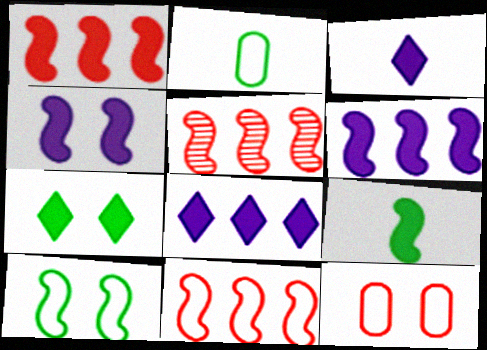[[1, 4, 9], 
[1, 5, 11]]